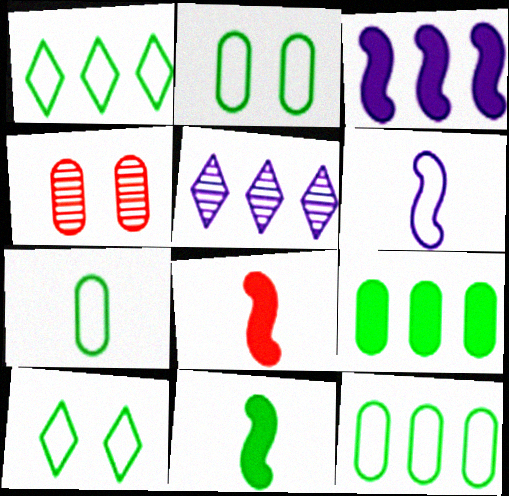[[2, 5, 8], 
[2, 7, 12]]